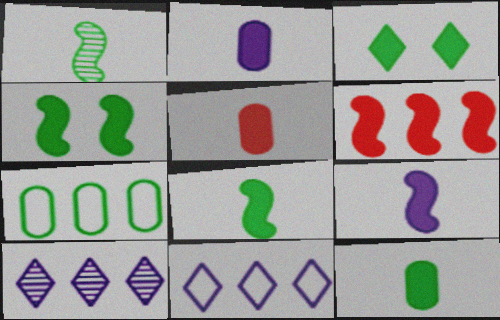[[1, 3, 7], 
[2, 3, 6], 
[2, 5, 12], 
[4, 6, 9], 
[6, 7, 10]]